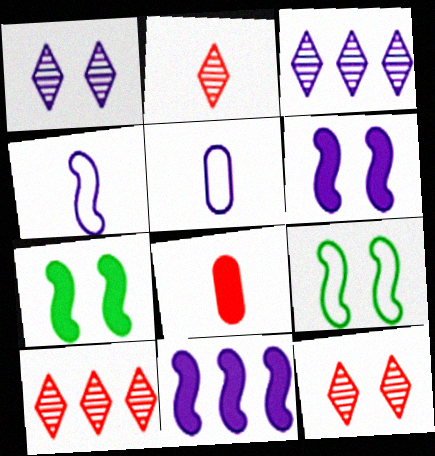[[1, 5, 11], 
[2, 10, 12], 
[3, 5, 6], 
[3, 8, 9], 
[5, 7, 10]]